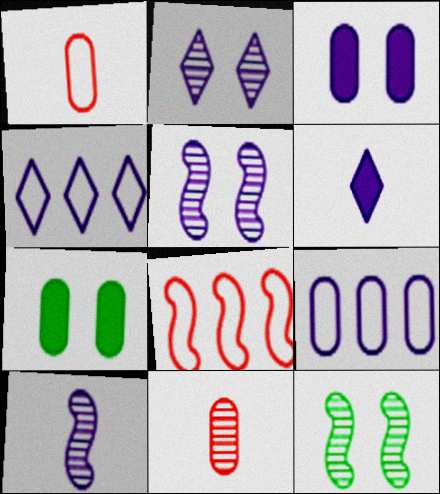[[2, 4, 6], 
[3, 4, 10], 
[5, 6, 9], 
[7, 9, 11]]